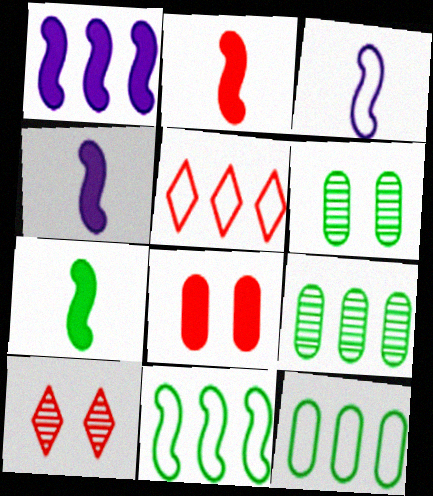[[1, 5, 9], 
[2, 4, 7], 
[4, 5, 6], 
[4, 10, 12]]